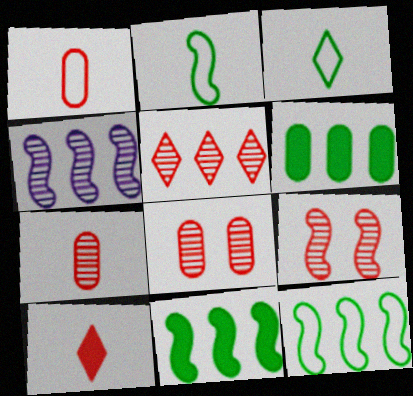[[5, 7, 9]]